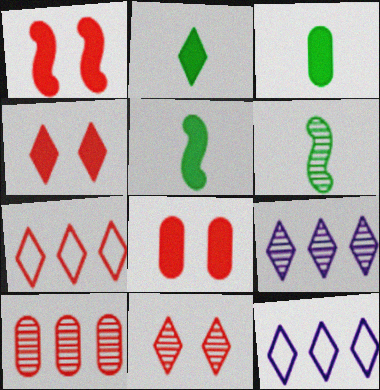[[1, 4, 8], 
[2, 3, 5], 
[2, 11, 12], 
[6, 8, 12]]